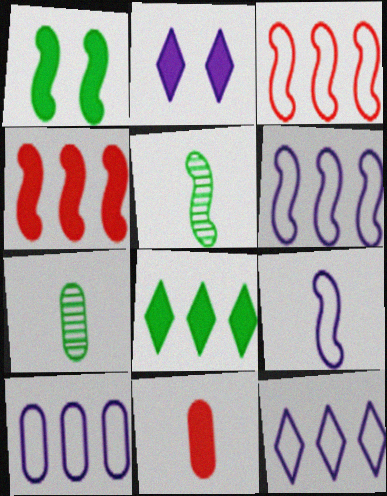[[2, 3, 7], 
[6, 10, 12]]